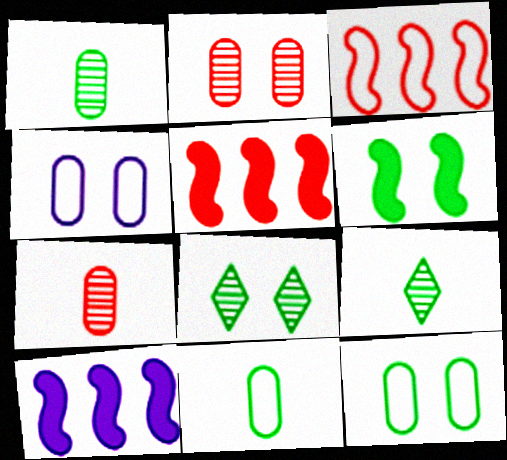[[4, 5, 9], 
[6, 8, 12]]